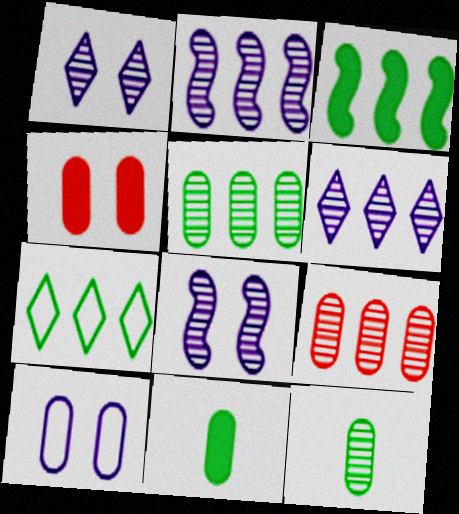[[3, 5, 7], 
[9, 10, 11]]